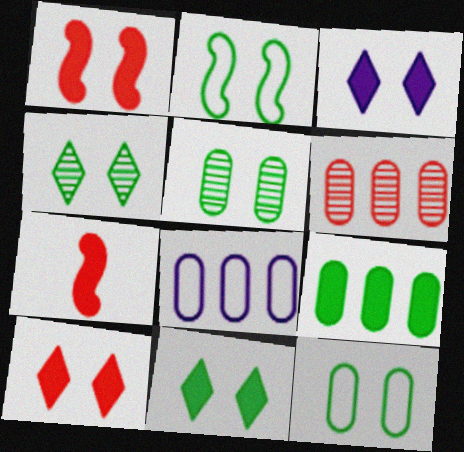[[2, 5, 11], 
[3, 7, 9], 
[3, 10, 11], 
[4, 7, 8], 
[6, 8, 9]]